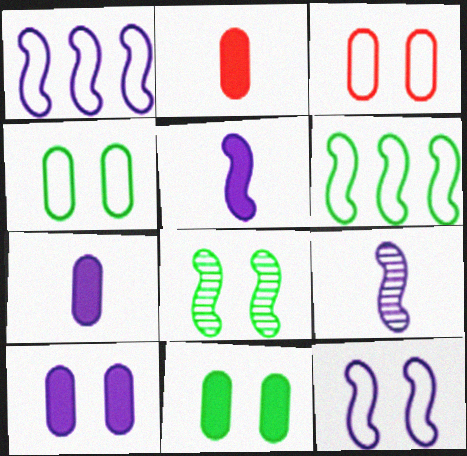[]